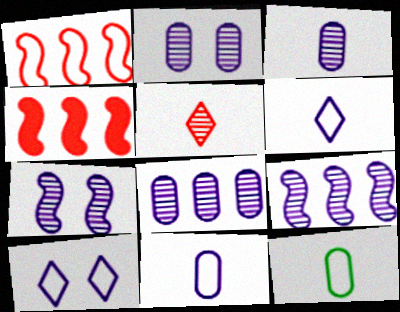[[1, 10, 12], 
[2, 3, 8]]